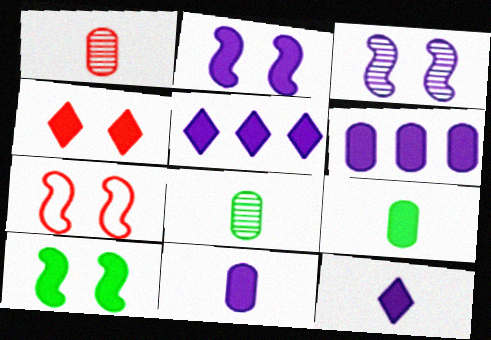[[2, 5, 11], 
[2, 6, 12], 
[3, 7, 10], 
[5, 7, 8]]